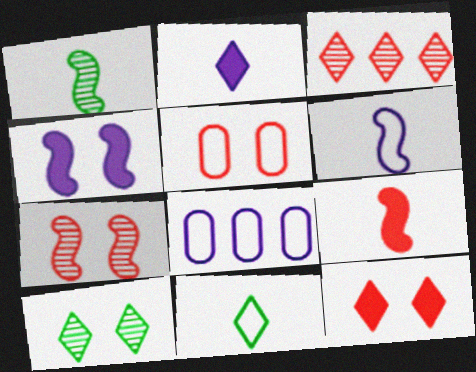[[1, 6, 9], 
[1, 8, 12], 
[3, 5, 9], 
[4, 5, 10], 
[5, 7, 12], 
[8, 9, 10]]